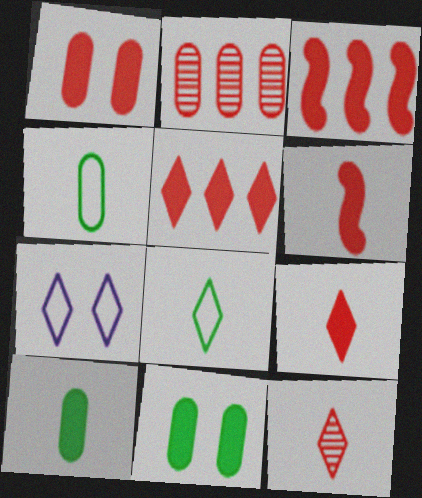[[1, 3, 9], 
[1, 5, 6]]